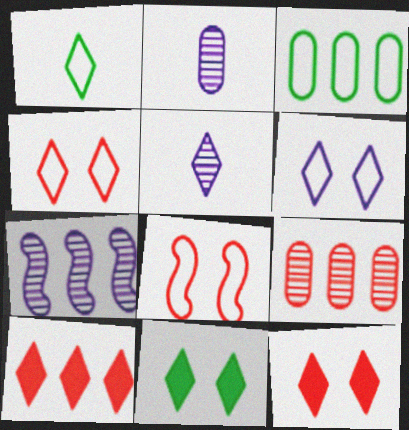[[3, 7, 10]]